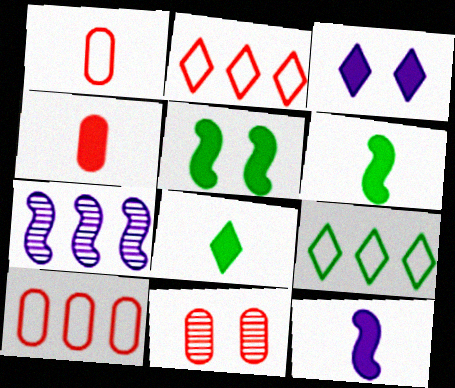[[4, 8, 12], 
[4, 10, 11], 
[9, 11, 12]]